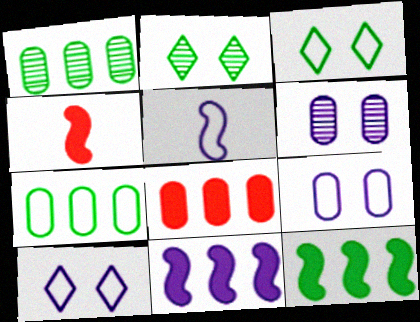[[1, 4, 10], 
[2, 5, 8]]